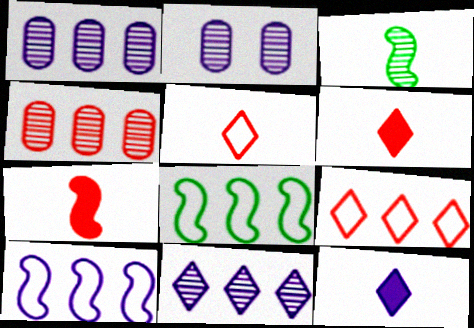[[2, 6, 8], 
[2, 10, 12]]